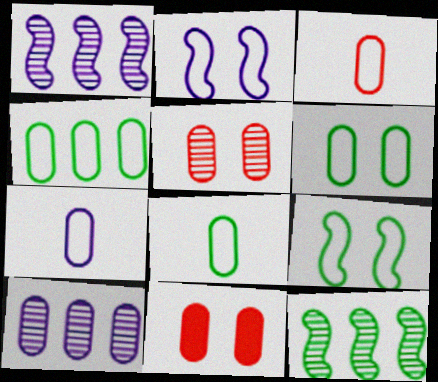[[3, 7, 8], 
[4, 6, 8], 
[8, 10, 11]]